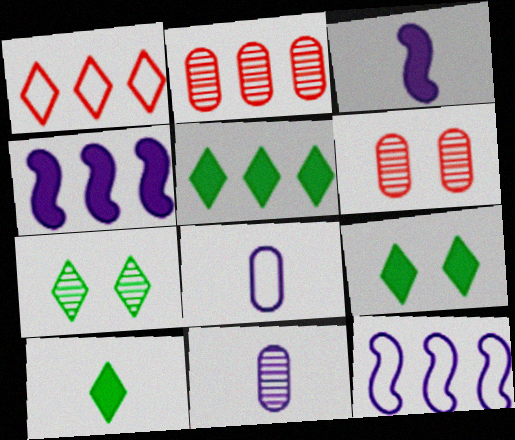[[2, 5, 12], 
[5, 9, 10], 
[6, 10, 12]]